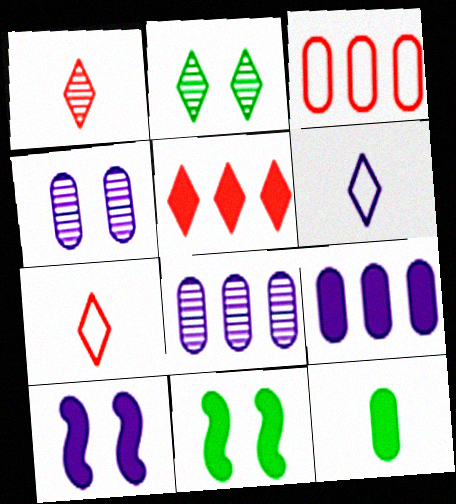[[2, 5, 6], 
[3, 4, 12], 
[5, 10, 12], 
[6, 8, 10], 
[7, 8, 11]]